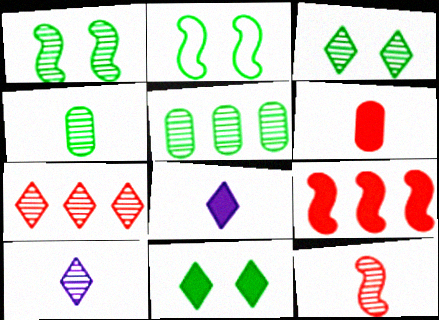[[3, 7, 10], 
[4, 10, 12]]